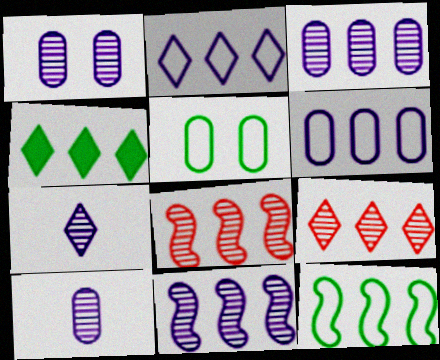[[1, 3, 10], 
[1, 7, 11], 
[2, 4, 9], 
[4, 6, 8]]